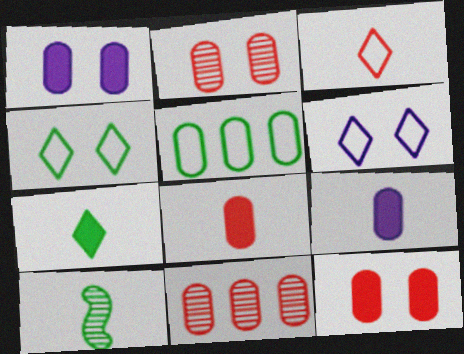[[2, 5, 9], 
[3, 9, 10]]